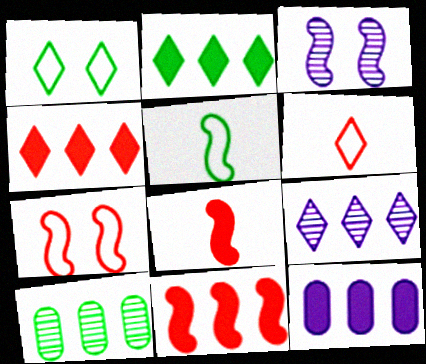[[2, 11, 12], 
[3, 5, 11]]